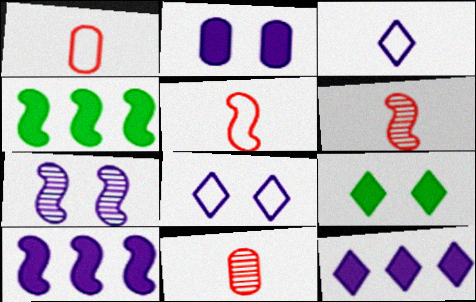[[2, 7, 8], 
[4, 5, 7], 
[4, 8, 11]]